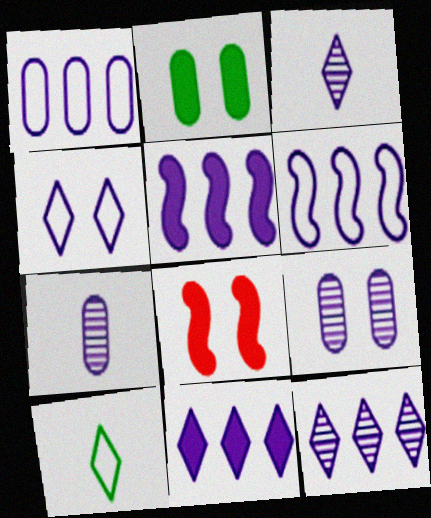[[1, 5, 12], 
[3, 4, 11], 
[4, 5, 7]]